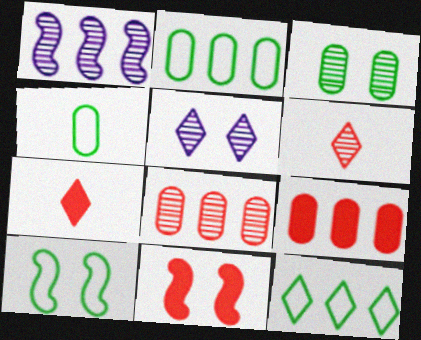[[1, 3, 6], 
[1, 9, 12], 
[4, 10, 12], 
[5, 7, 12], 
[7, 9, 11]]